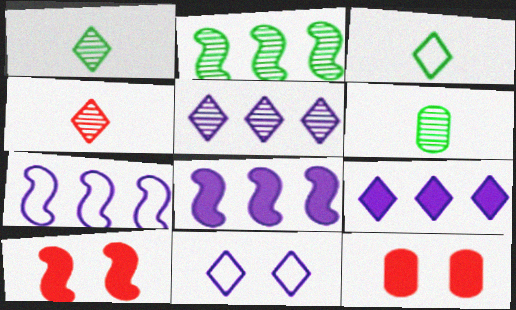[[1, 7, 12]]